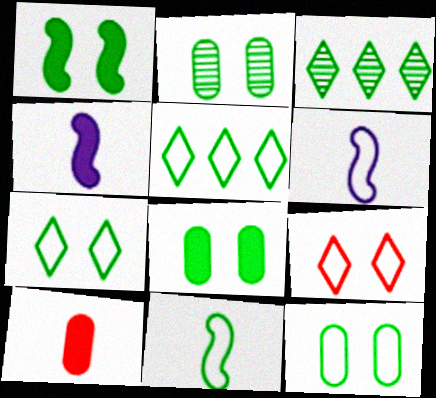[[1, 2, 7], 
[2, 8, 12], 
[3, 8, 11], 
[5, 11, 12]]